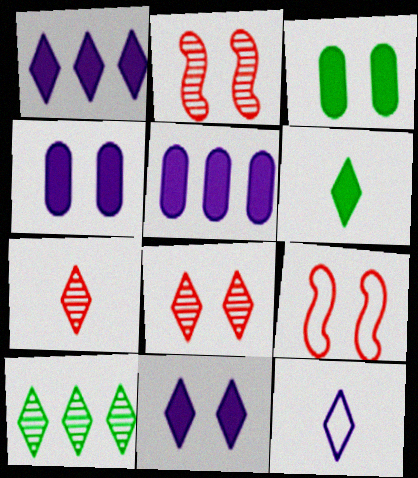[[6, 7, 12]]